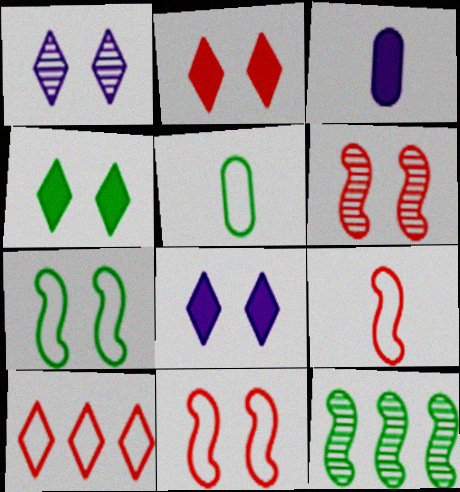[[2, 4, 8], 
[4, 5, 12]]